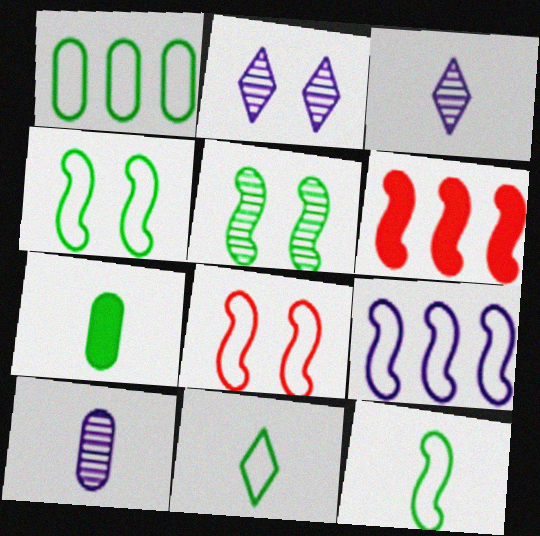[[1, 4, 11], 
[8, 9, 12]]